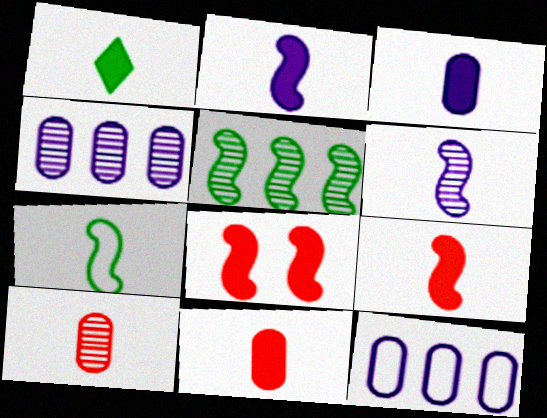[[1, 2, 11], 
[1, 3, 9], 
[6, 7, 9]]